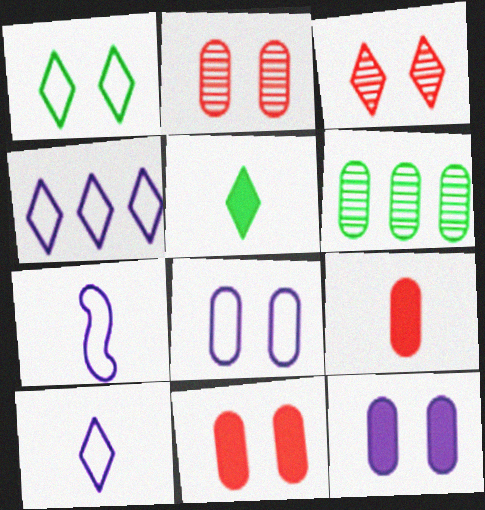[[3, 4, 5], 
[4, 7, 8], 
[6, 8, 9]]